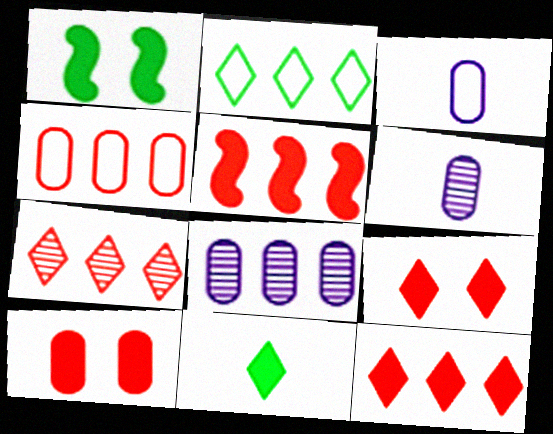[[1, 3, 7], 
[2, 5, 8], 
[4, 5, 7]]